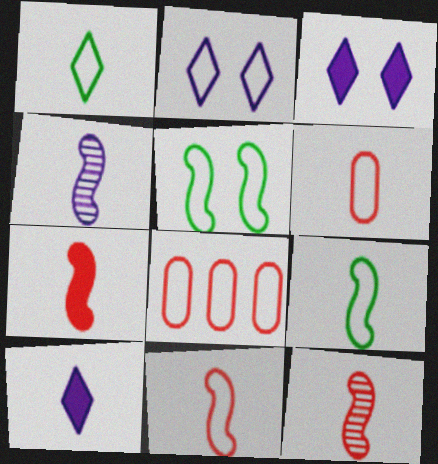[[2, 8, 9], 
[4, 7, 9], 
[7, 11, 12]]